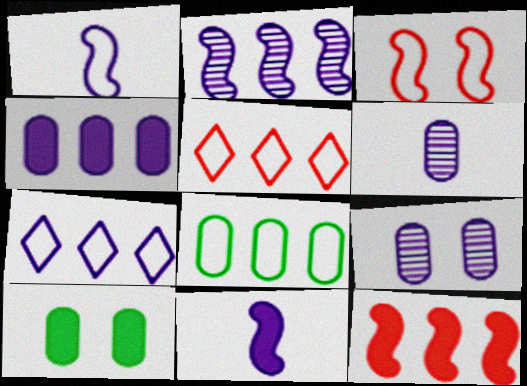[[2, 4, 7], 
[7, 9, 11]]